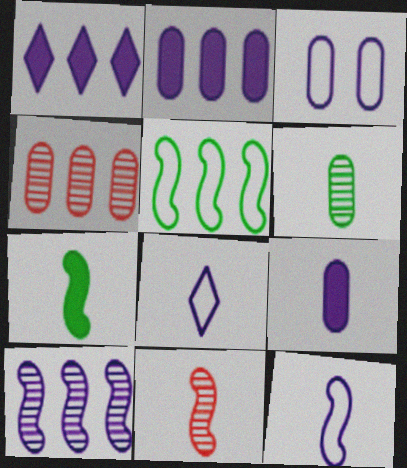[[1, 4, 5], 
[7, 11, 12]]